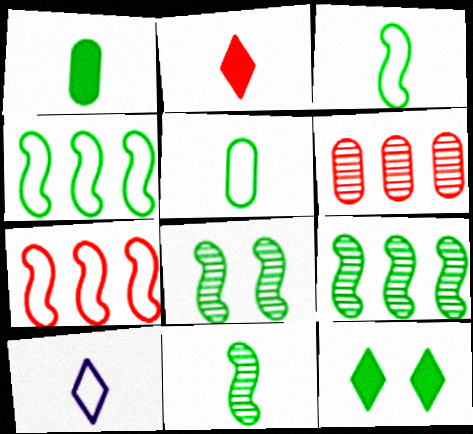[[5, 9, 12], 
[8, 9, 11]]